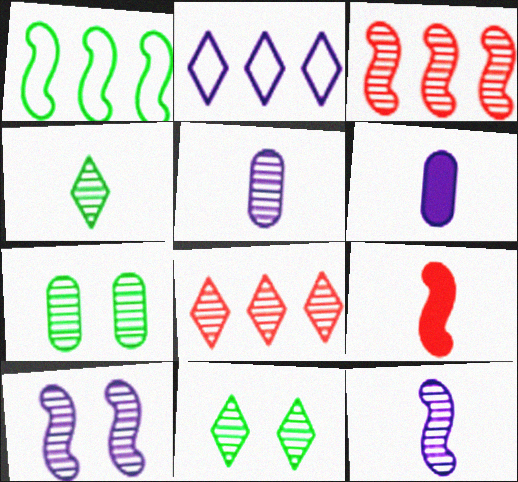[[1, 9, 10], 
[2, 6, 10], 
[2, 7, 9], 
[3, 5, 11], 
[7, 8, 12]]